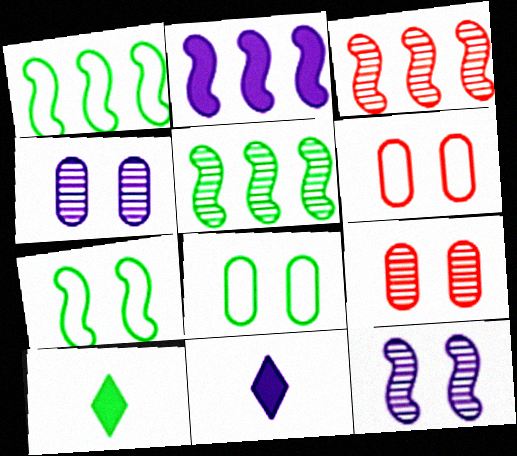[[1, 2, 3], 
[1, 9, 11], 
[3, 8, 11], 
[5, 6, 11], 
[5, 8, 10]]